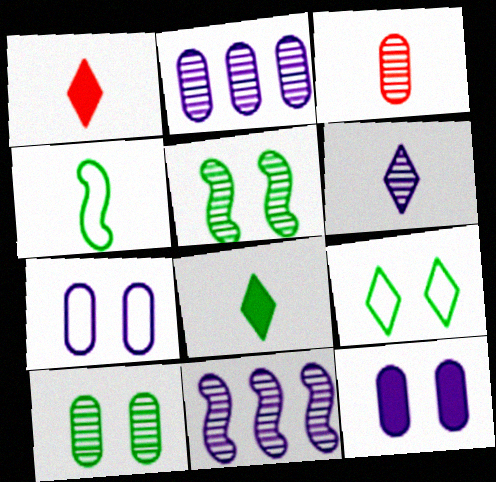[[2, 3, 10]]